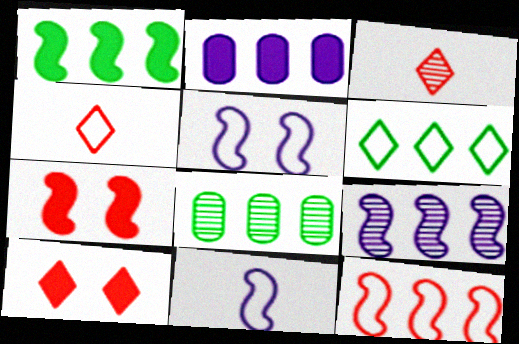[[1, 6, 8], 
[1, 9, 12], 
[8, 10, 11]]